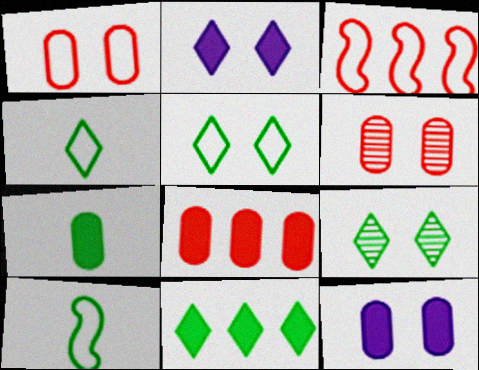[[4, 9, 11], 
[7, 8, 12]]